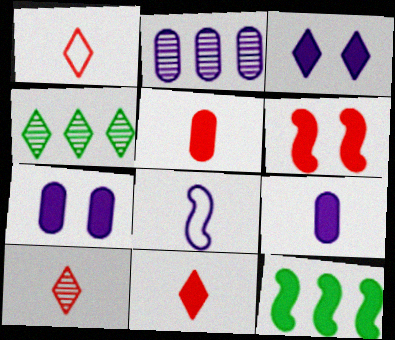[[1, 3, 4], 
[1, 10, 11], 
[2, 3, 8], 
[3, 5, 12], 
[7, 11, 12]]